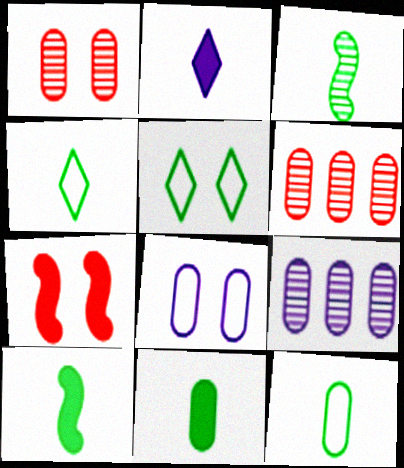[[3, 4, 11], 
[4, 7, 9], 
[6, 8, 11]]